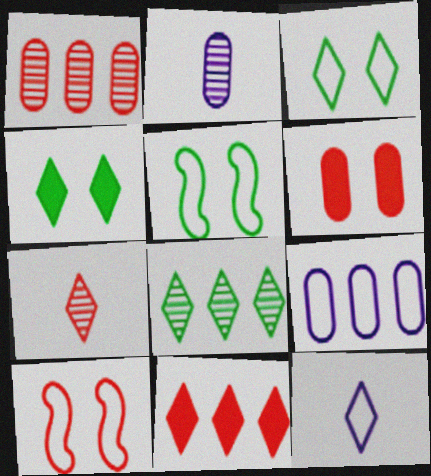[[2, 5, 11]]